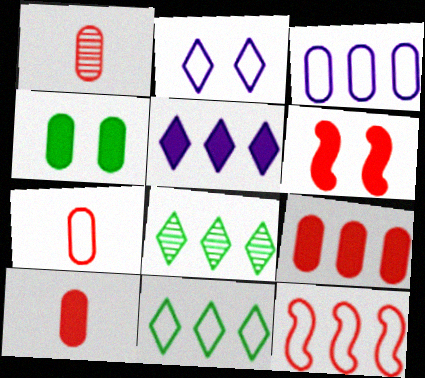[[1, 3, 4], 
[1, 7, 10], 
[3, 11, 12]]